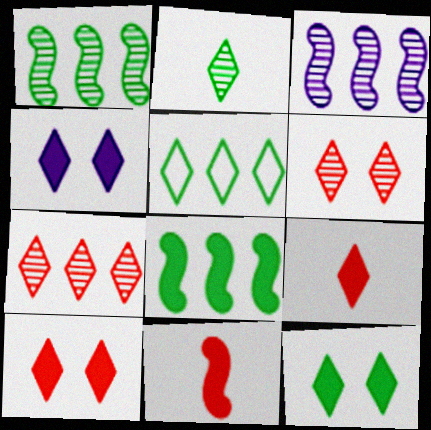[[2, 5, 12], 
[4, 10, 12]]